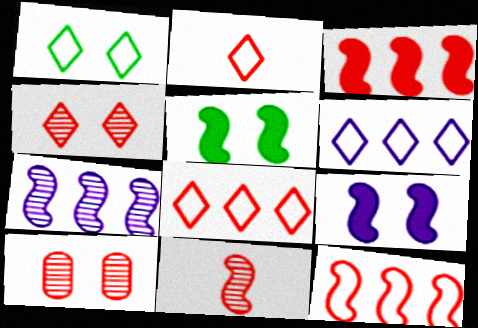[[1, 2, 6], 
[1, 9, 10], 
[2, 3, 10]]